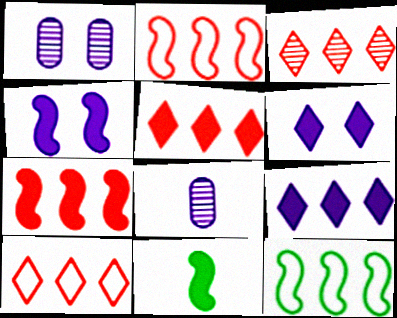[[1, 10, 11], 
[3, 5, 10], 
[4, 7, 11]]